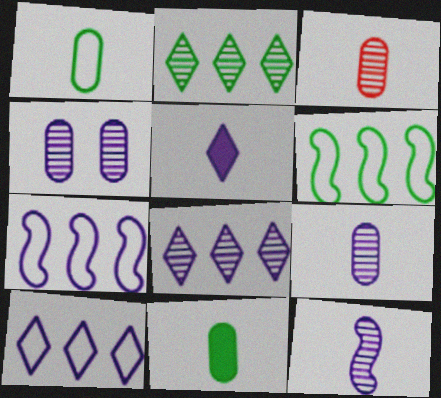[[4, 5, 7], 
[4, 8, 12]]